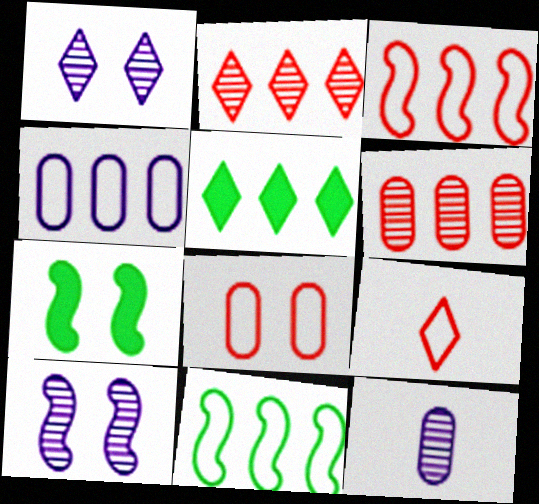[[1, 5, 9], 
[1, 7, 8], 
[3, 8, 9]]